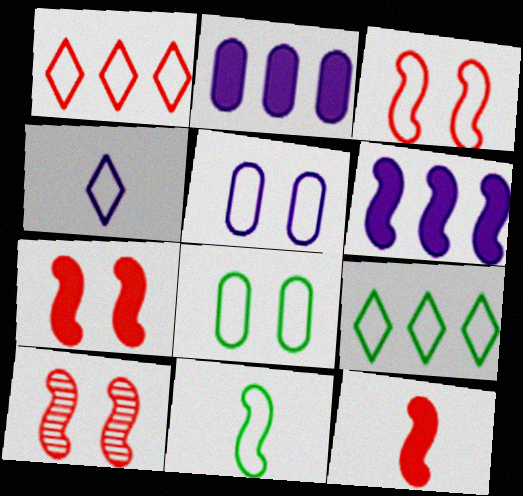[[1, 5, 11], 
[3, 7, 10], 
[6, 10, 11], 
[8, 9, 11]]